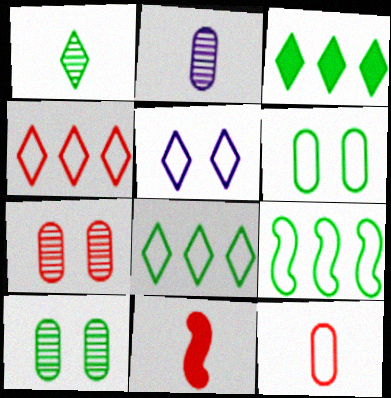[[4, 7, 11], 
[5, 9, 12]]